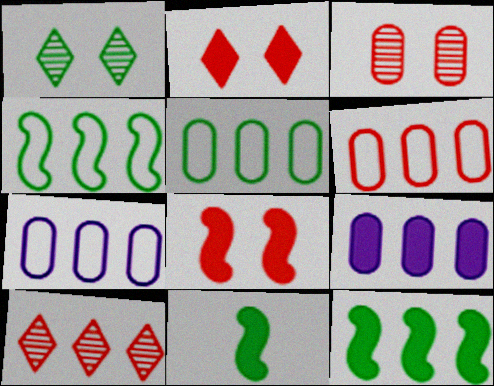[[1, 5, 11], 
[2, 9, 11], 
[4, 9, 10], 
[5, 6, 7], 
[7, 10, 12]]